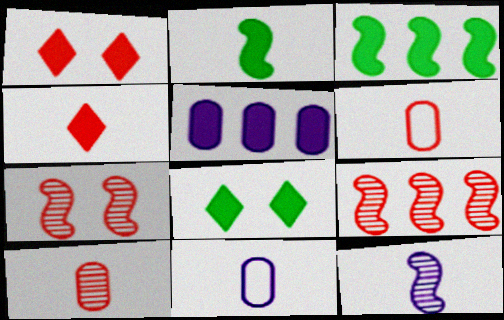[[1, 2, 5], 
[1, 6, 9], 
[8, 9, 11]]